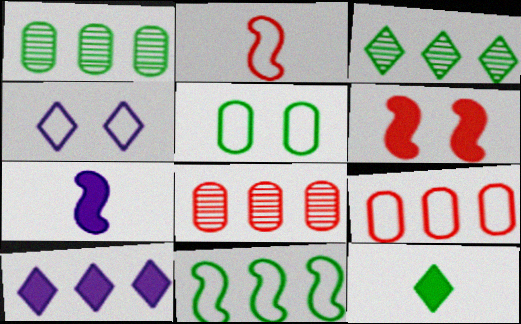[[8, 10, 11]]